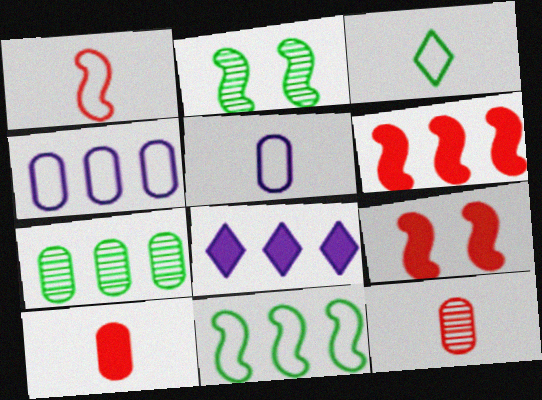[[1, 3, 5]]